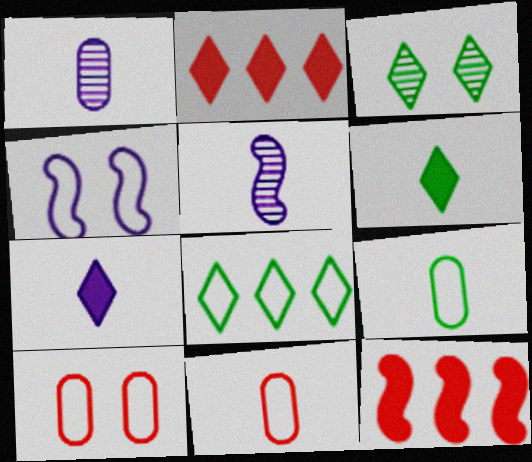[[3, 6, 8], 
[4, 8, 11], 
[5, 6, 11]]